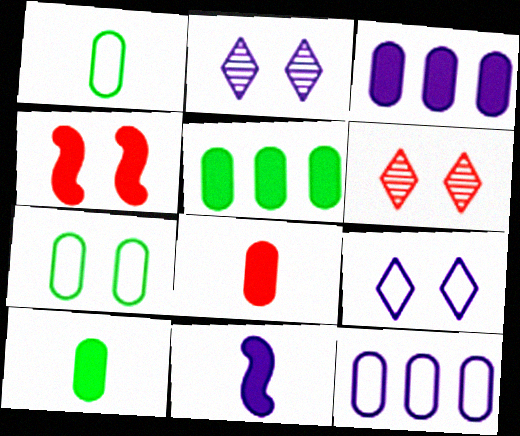[[2, 4, 7], 
[2, 11, 12]]